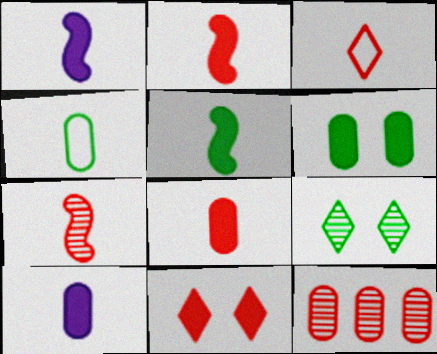[[1, 2, 5], 
[3, 7, 8]]